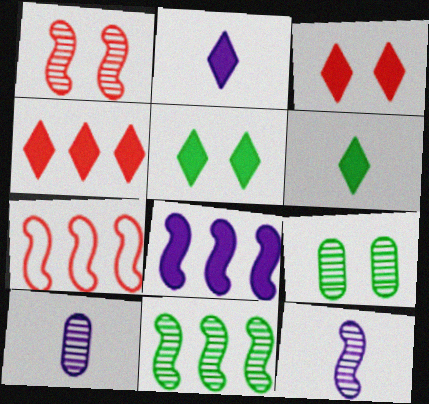[[1, 11, 12], 
[2, 4, 5], 
[2, 7, 9], 
[5, 7, 10], 
[7, 8, 11]]